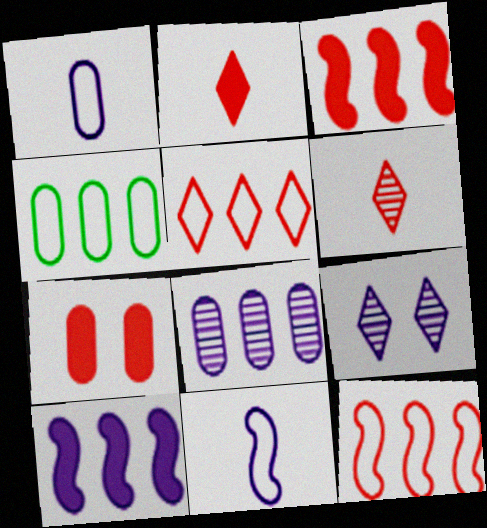[[1, 9, 10], 
[2, 3, 7], 
[6, 7, 12]]